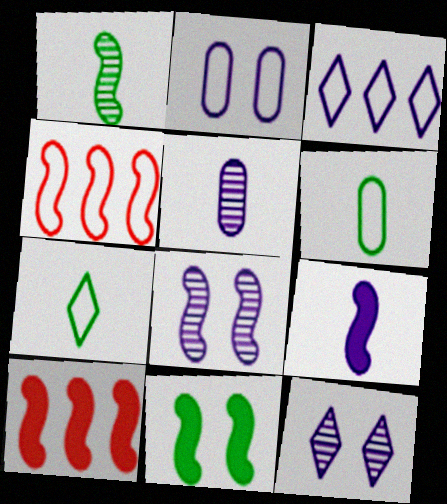[[2, 4, 7], 
[6, 10, 12], 
[9, 10, 11]]